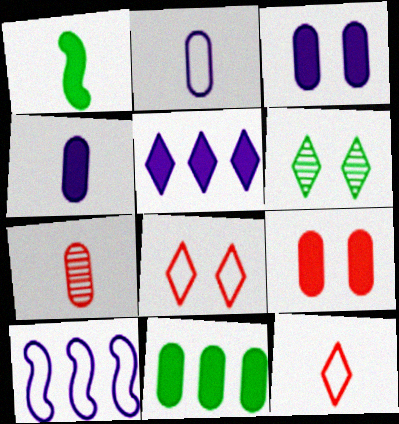[[1, 5, 9], 
[4, 9, 11], 
[5, 6, 12]]